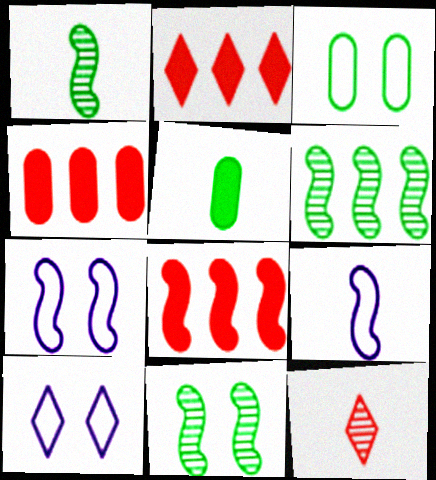[[1, 4, 10], 
[1, 6, 11], 
[1, 7, 8], 
[2, 4, 8], 
[5, 9, 12], 
[8, 9, 11]]